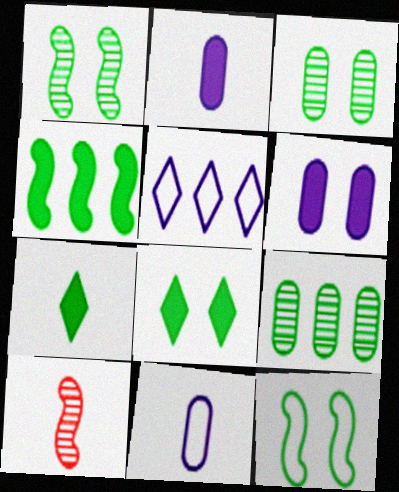[[3, 8, 12], 
[7, 9, 12], 
[7, 10, 11]]